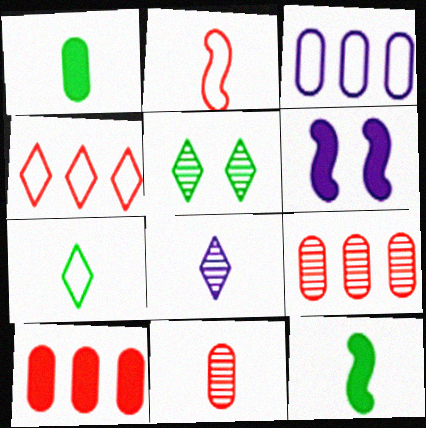[[1, 2, 8], 
[3, 6, 8], 
[6, 7, 9]]